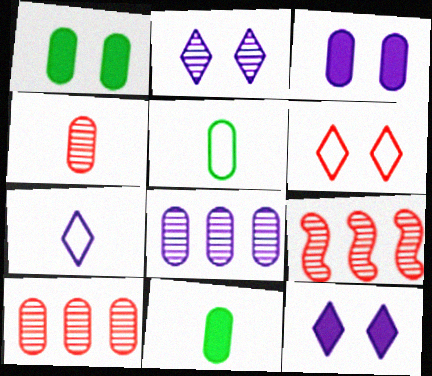[[1, 7, 9], 
[3, 5, 10], 
[5, 9, 12]]